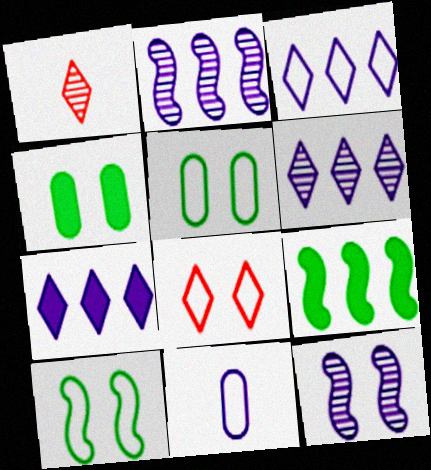[[3, 6, 7], 
[4, 8, 12], 
[7, 11, 12]]